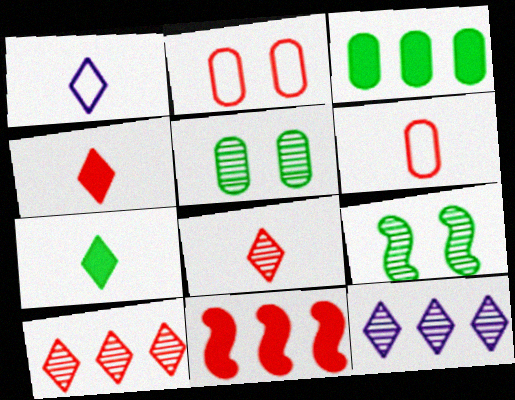[[1, 5, 11], 
[1, 7, 8], 
[2, 8, 11]]